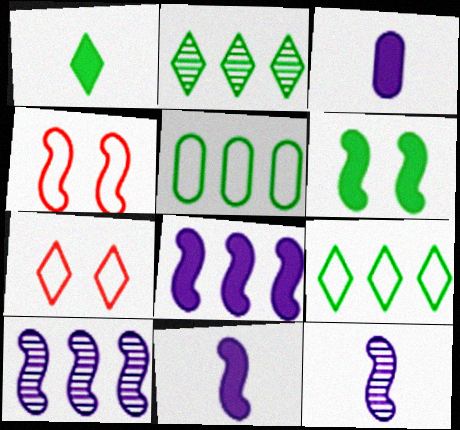[[2, 3, 4]]